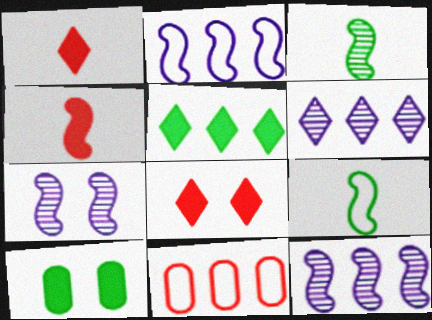[[5, 11, 12]]